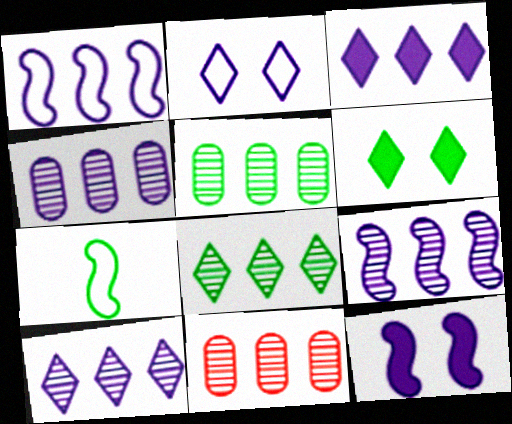[[1, 3, 4], 
[4, 5, 11], 
[4, 9, 10], 
[5, 6, 7], 
[8, 9, 11]]